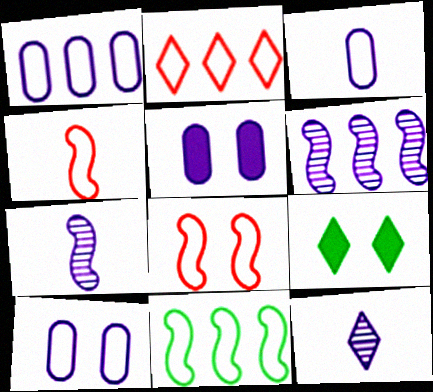[[1, 2, 11], 
[1, 3, 10], 
[2, 9, 12]]